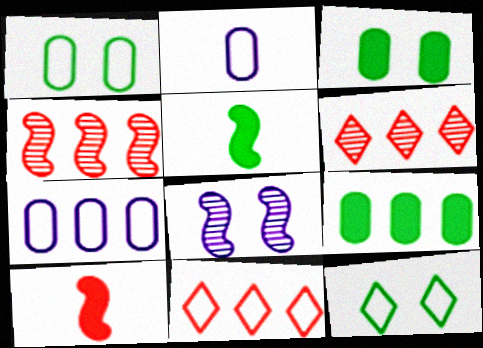[]